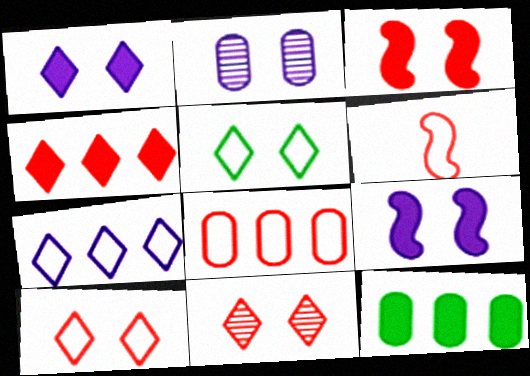[[1, 5, 11], 
[2, 3, 5], 
[6, 8, 10]]